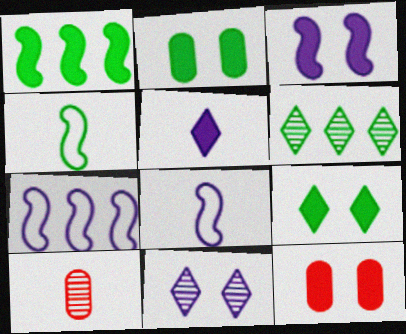[[1, 5, 12], 
[2, 4, 6], 
[3, 9, 12], 
[4, 5, 10], 
[6, 8, 12], 
[7, 9, 10]]